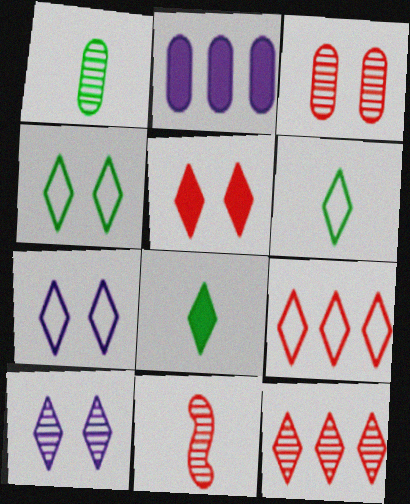[[2, 4, 11], 
[3, 11, 12], 
[4, 5, 10], 
[6, 7, 9], 
[7, 8, 12], 
[8, 9, 10]]